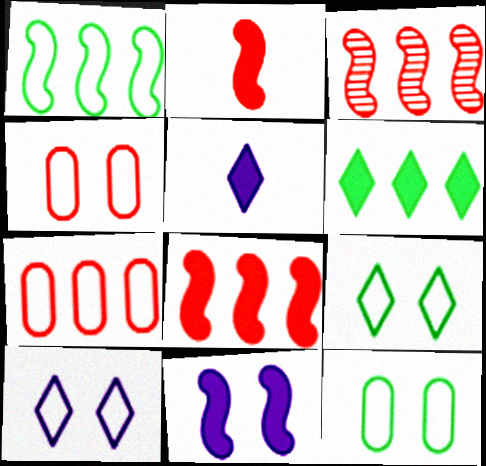[[3, 5, 12]]